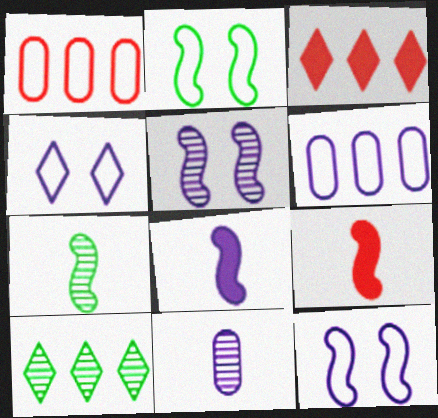[[2, 3, 11]]